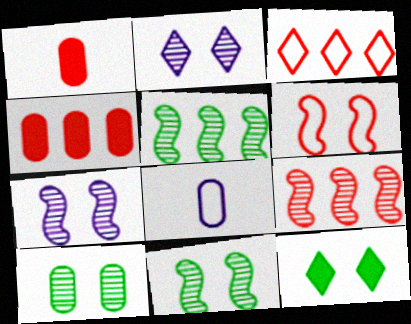[[3, 4, 9], 
[4, 8, 10], 
[8, 9, 12]]